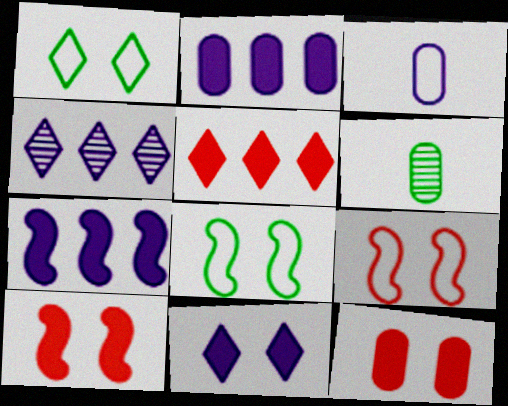[]